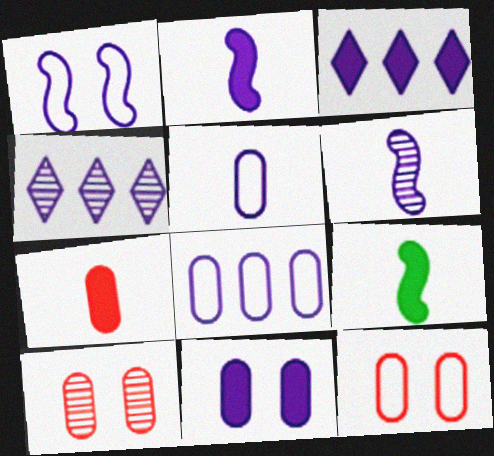[[2, 3, 11], 
[4, 9, 12]]